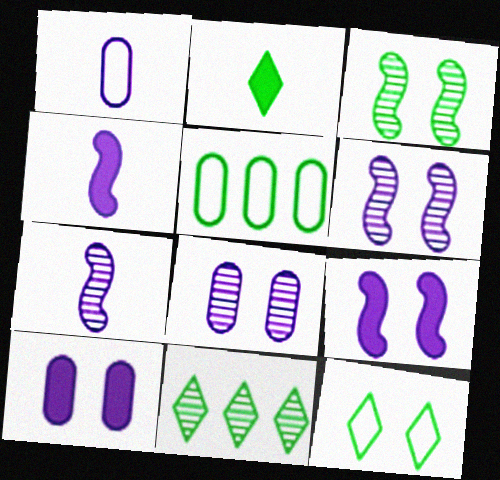[[2, 3, 5], 
[2, 11, 12]]